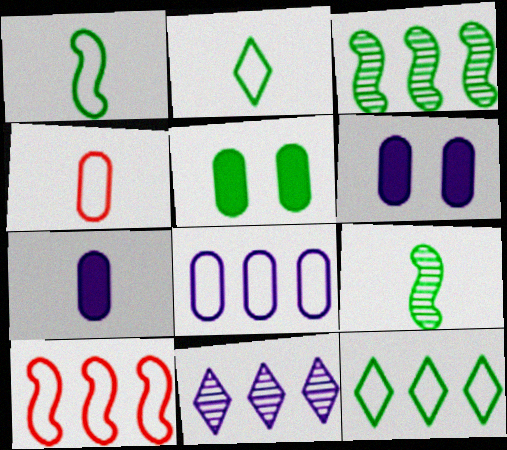[[2, 3, 5], 
[5, 9, 12], 
[8, 10, 12]]